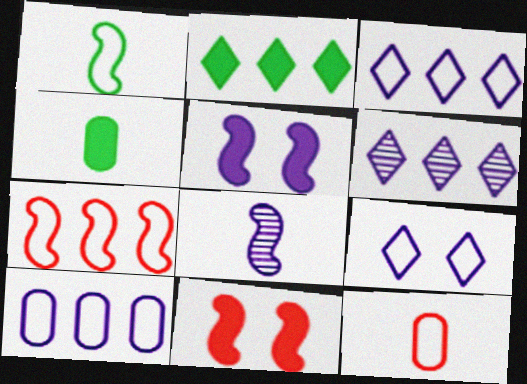[]